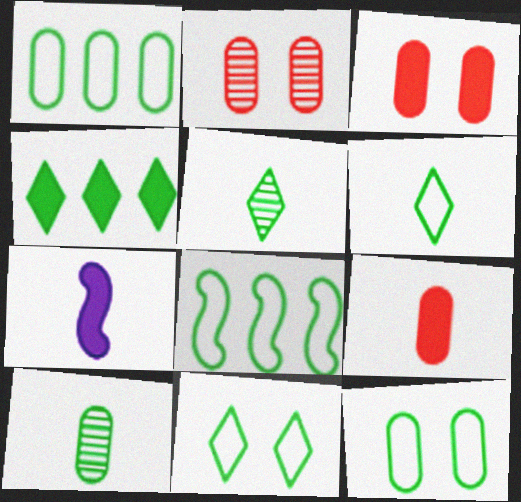[[3, 4, 7], 
[4, 5, 11], 
[6, 8, 12]]